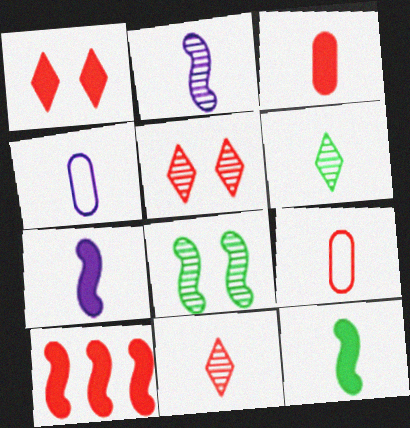[[1, 3, 10], 
[4, 11, 12], 
[5, 9, 10], 
[6, 7, 9]]